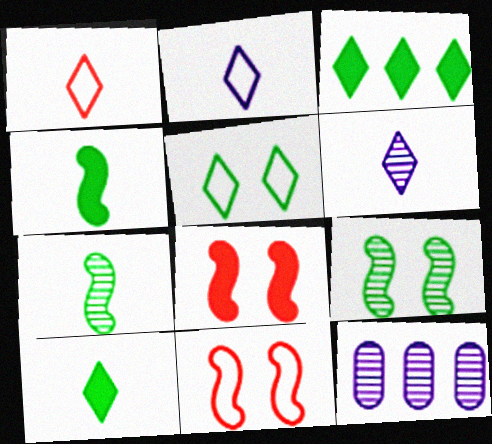[[1, 6, 10], 
[10, 11, 12]]